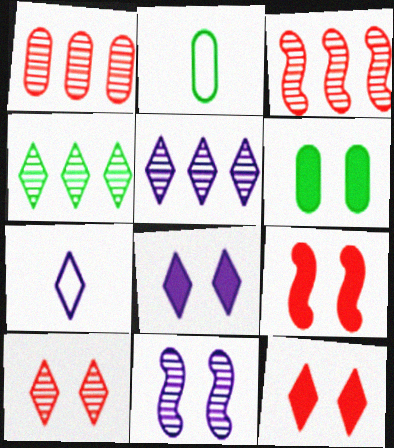[[2, 3, 8], 
[2, 5, 9], 
[3, 6, 7], 
[4, 7, 12], 
[5, 7, 8], 
[6, 8, 9]]